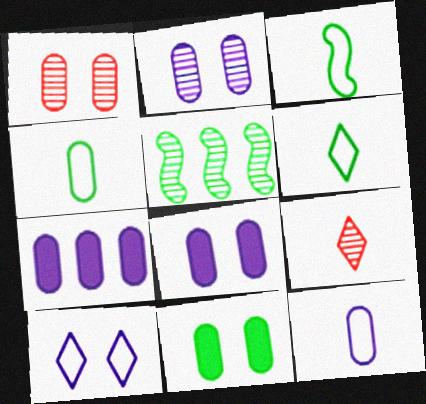[[1, 4, 7], 
[2, 5, 9], 
[2, 7, 12], 
[3, 4, 6], 
[5, 6, 11]]